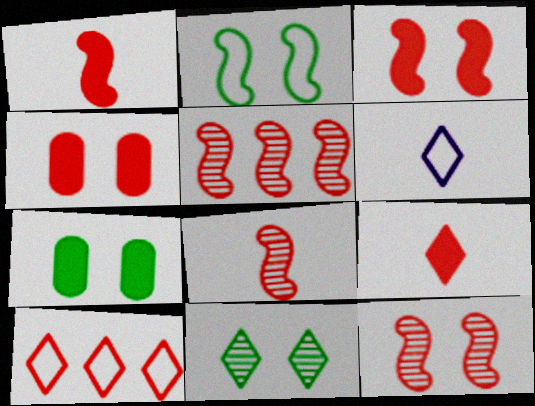[[2, 7, 11], 
[4, 8, 10], 
[5, 6, 7], 
[5, 8, 12]]